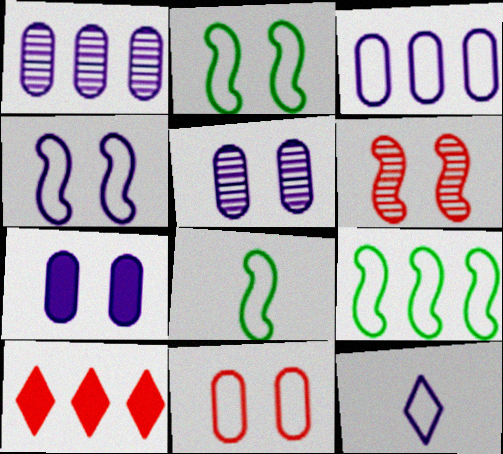[[1, 9, 10], 
[2, 8, 9], 
[3, 4, 12], 
[5, 8, 10], 
[9, 11, 12]]